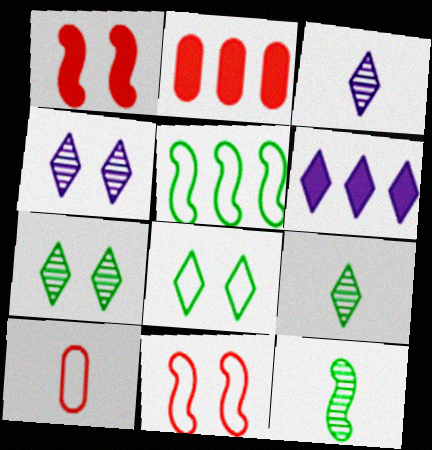[]